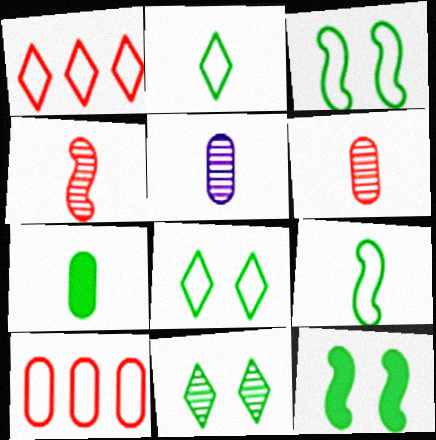[[1, 5, 12]]